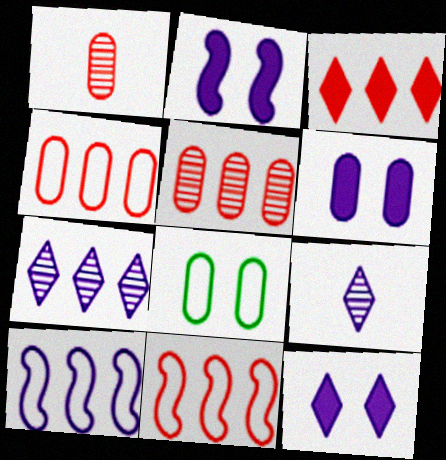[[2, 6, 12], 
[3, 5, 11], 
[6, 9, 10]]